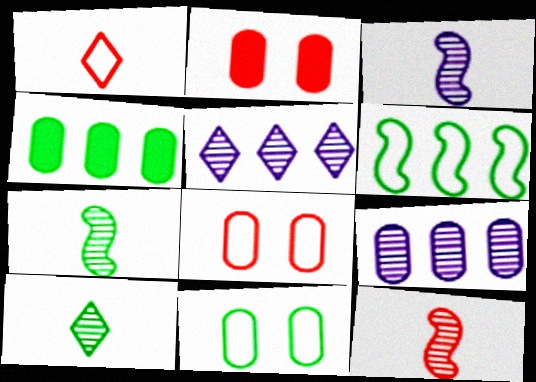[[3, 7, 12]]